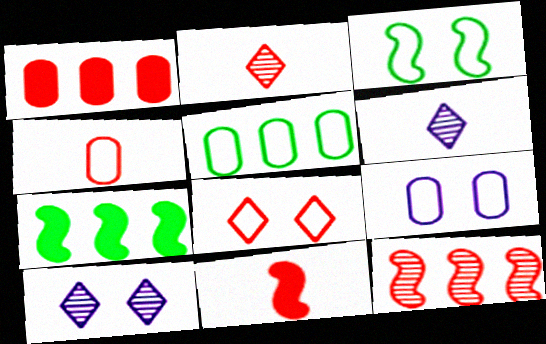[[1, 3, 6], 
[2, 4, 11], 
[2, 7, 9], 
[3, 8, 9], 
[4, 5, 9], 
[4, 7, 10], 
[5, 10, 11]]